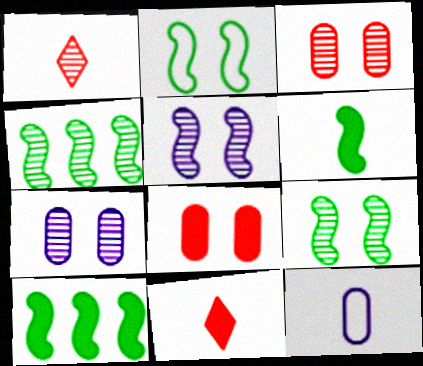[[1, 4, 7], 
[1, 6, 12], 
[2, 4, 6]]